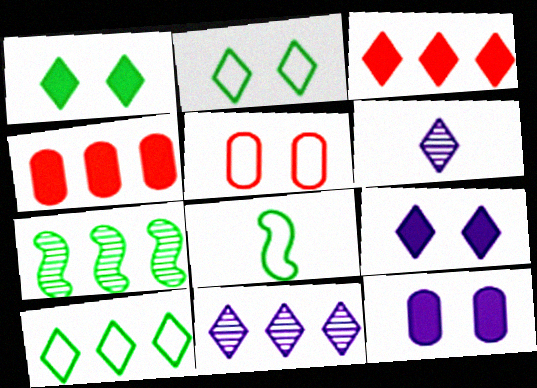[[2, 3, 6], 
[3, 10, 11]]